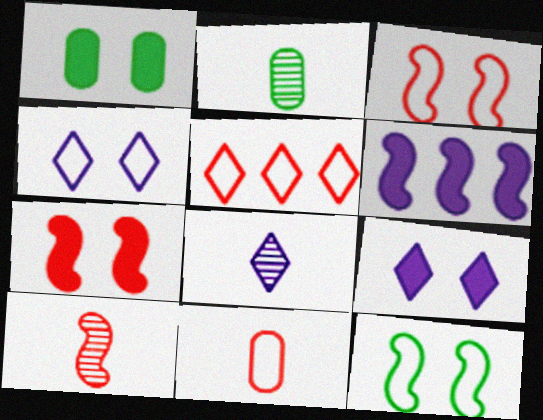[[1, 7, 9], 
[2, 8, 10], 
[3, 5, 11], 
[6, 10, 12]]